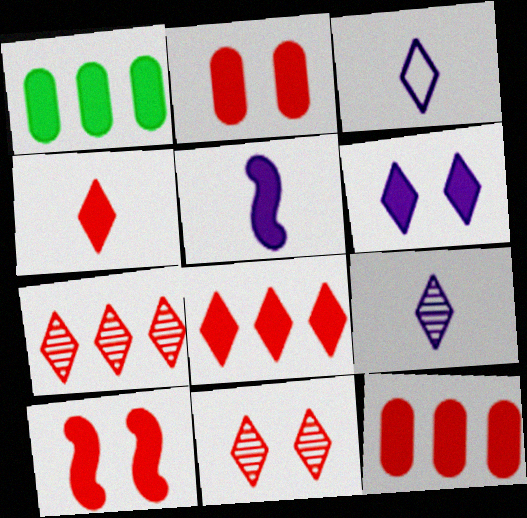[[4, 10, 12]]